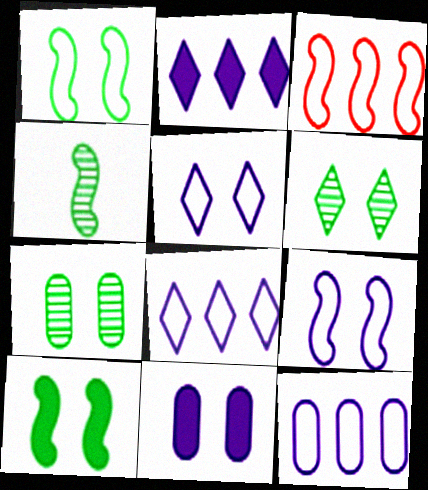[]